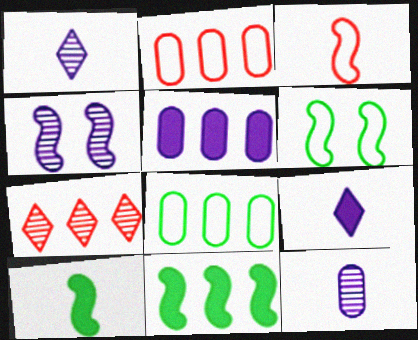[[3, 4, 11]]